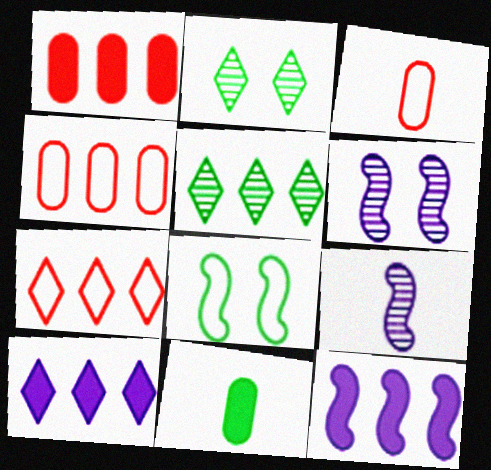[[2, 3, 12], 
[4, 5, 12], 
[5, 7, 10], 
[5, 8, 11], 
[6, 7, 11]]